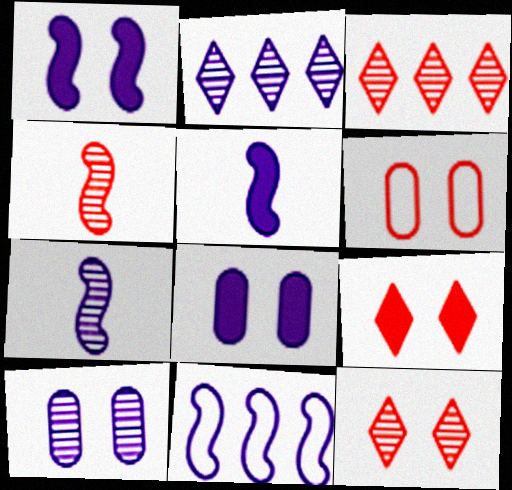[[1, 7, 11], 
[2, 7, 10]]